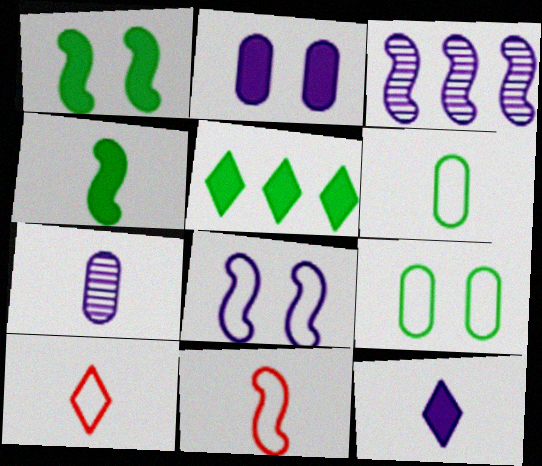[[1, 3, 11], 
[4, 7, 10]]